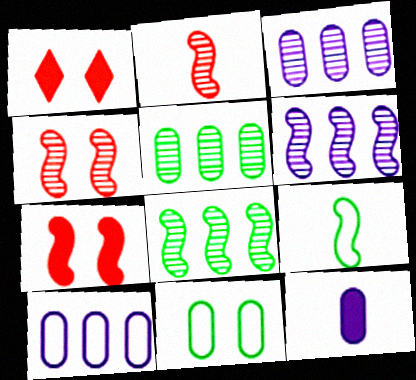[[1, 3, 9], 
[6, 7, 9]]